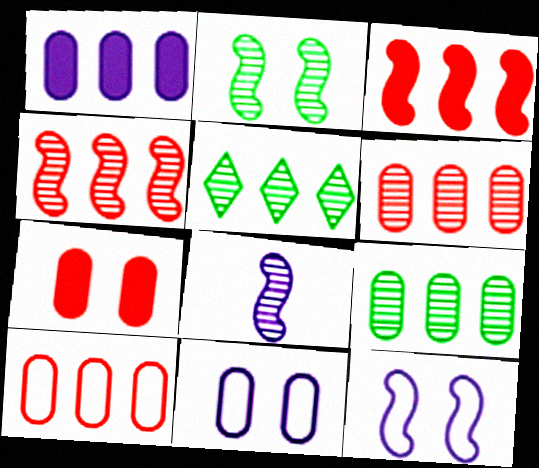[[1, 9, 10], 
[2, 4, 8]]